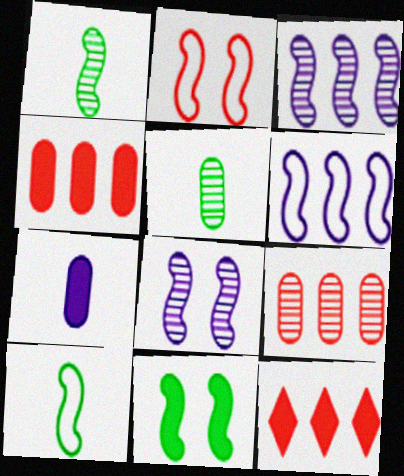[[2, 6, 10], 
[2, 8, 11], 
[7, 11, 12]]